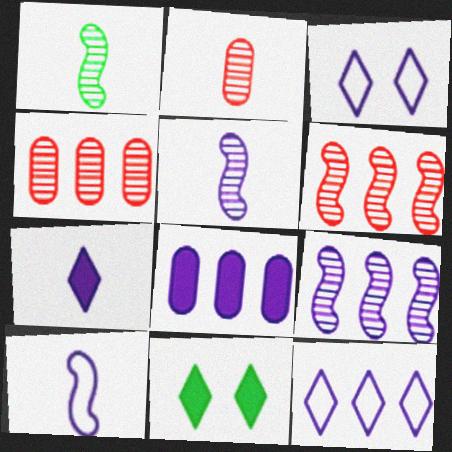[[3, 5, 8], 
[4, 10, 11], 
[8, 9, 12]]